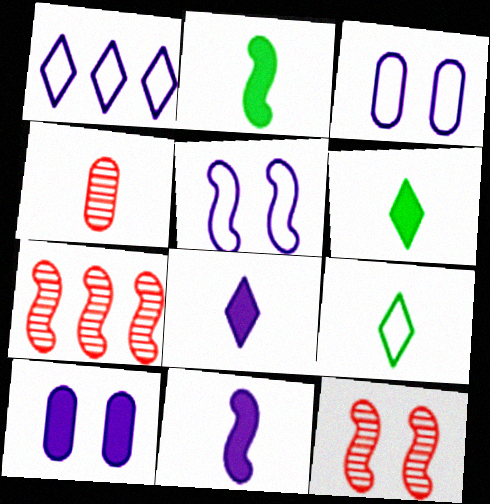[[2, 5, 7], 
[3, 6, 7], 
[4, 9, 11], 
[7, 9, 10]]